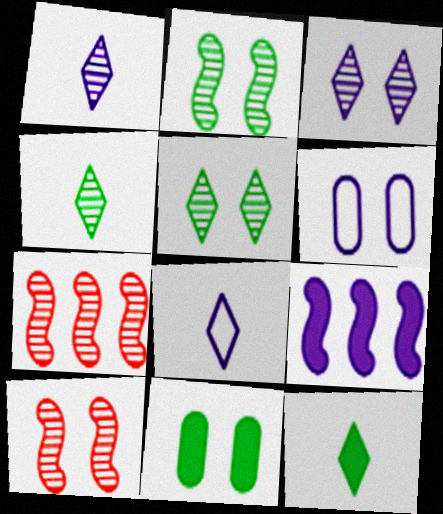[[1, 6, 9], 
[6, 7, 12], 
[7, 8, 11]]